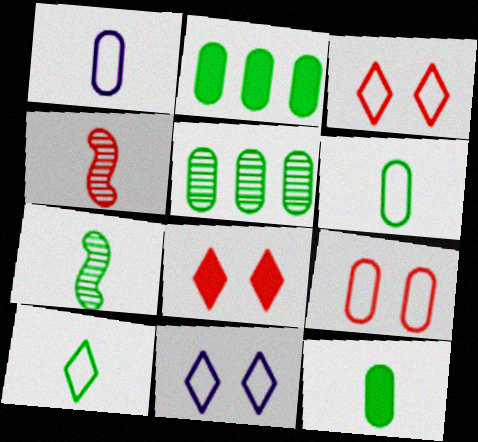[[2, 4, 11], 
[7, 10, 12]]